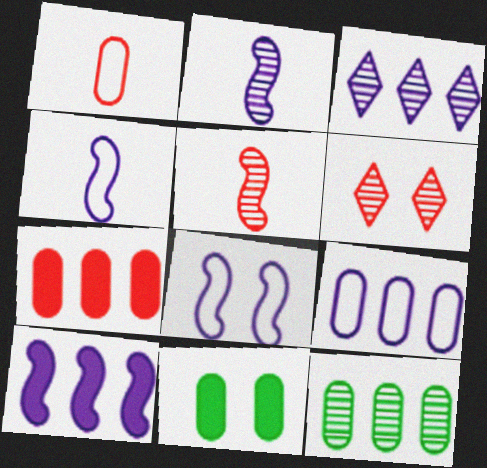[[2, 6, 12], 
[2, 8, 10], 
[3, 9, 10], 
[6, 8, 11], 
[7, 9, 12]]